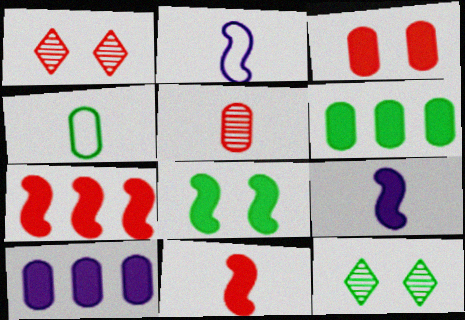[[1, 2, 6], 
[7, 8, 9]]